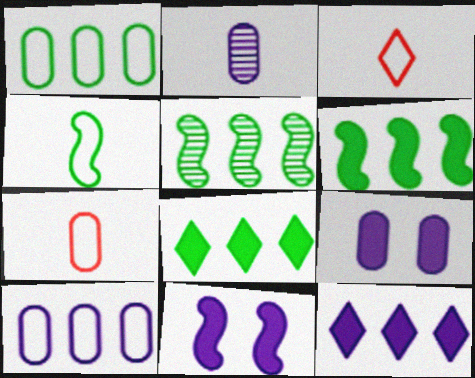[[1, 5, 8], 
[2, 9, 10], 
[3, 5, 9]]